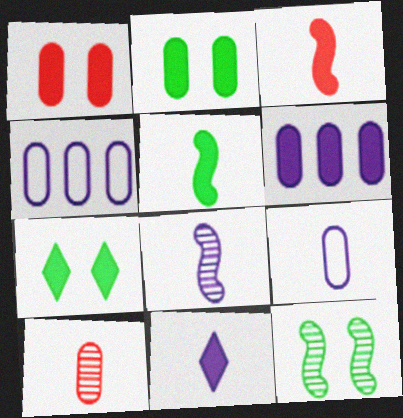[[2, 4, 10], 
[3, 6, 7], 
[8, 9, 11]]